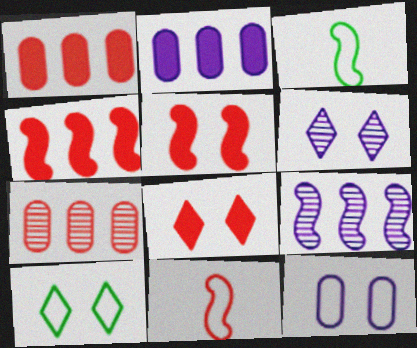[[1, 3, 6], 
[3, 5, 9], 
[6, 8, 10], 
[7, 8, 11]]